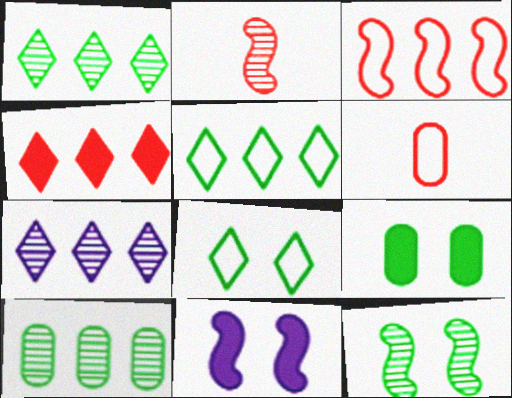[[1, 6, 11], 
[4, 5, 7], 
[8, 9, 12]]